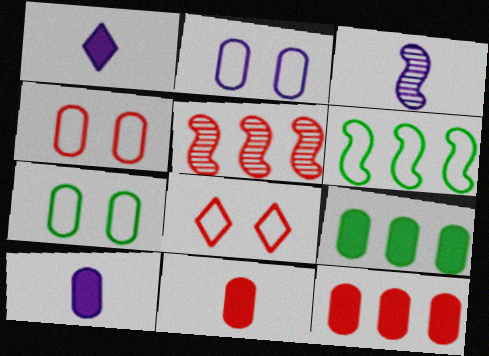[[1, 5, 7], 
[2, 4, 7], 
[3, 8, 9], 
[5, 8, 11]]